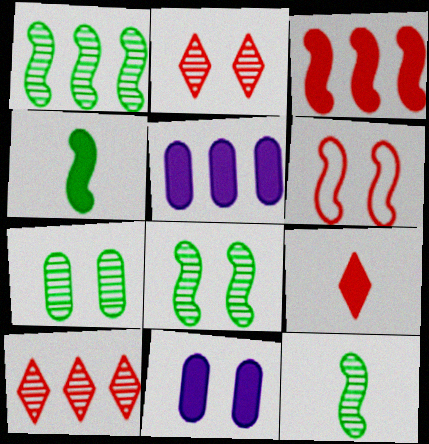[[1, 8, 12]]